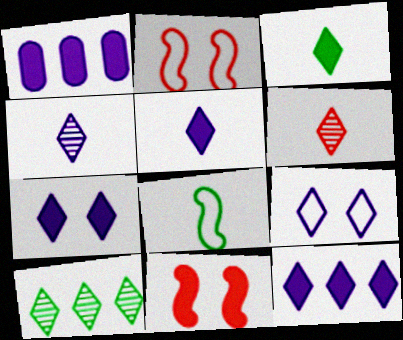[[1, 3, 11], 
[4, 9, 12], 
[5, 7, 12]]